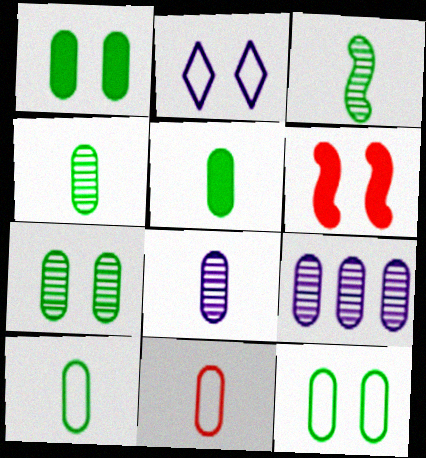[[1, 7, 12], 
[1, 9, 11], 
[2, 6, 7], 
[4, 5, 10], 
[5, 8, 11]]